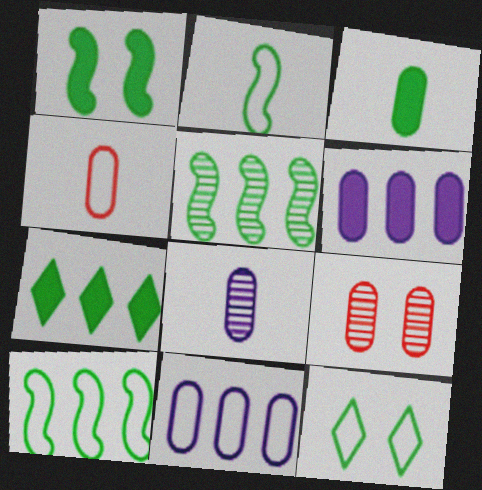[[1, 2, 5], 
[1, 3, 7], 
[3, 4, 8], 
[3, 5, 12], 
[3, 9, 11]]